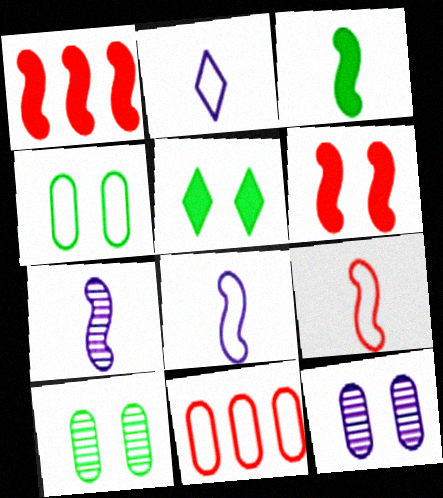[[1, 2, 10], 
[3, 7, 9], 
[5, 7, 11]]